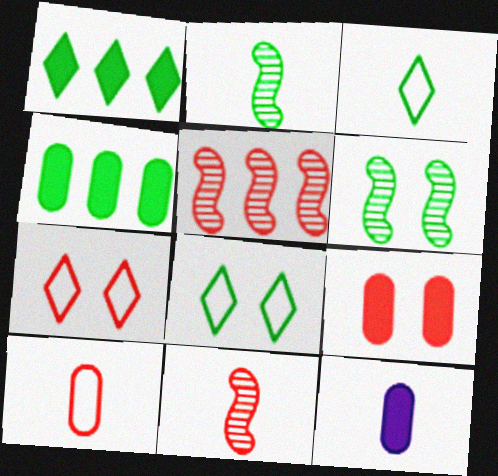[[2, 4, 8], 
[3, 4, 6], 
[3, 11, 12], 
[4, 9, 12], 
[5, 8, 12]]